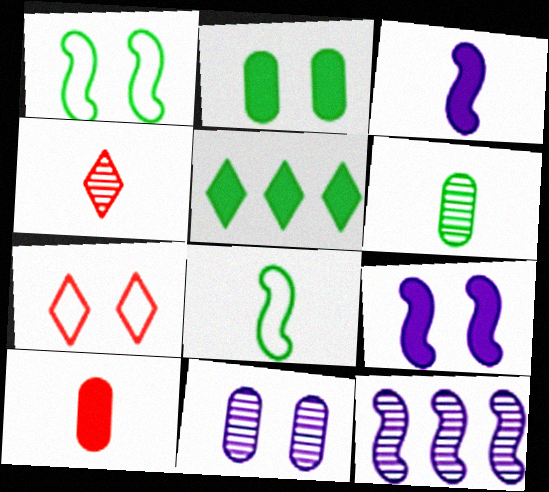[[1, 5, 6], 
[5, 9, 10]]